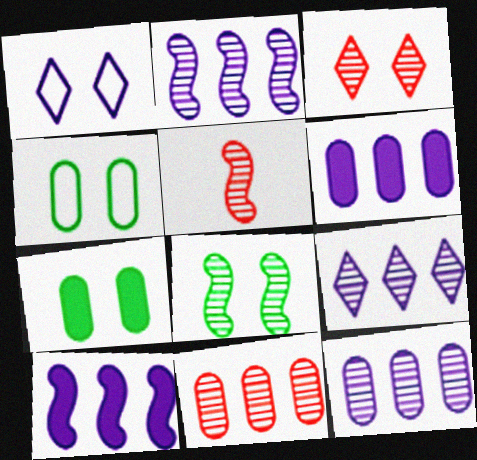[[2, 5, 8], 
[2, 9, 12], 
[3, 5, 11]]